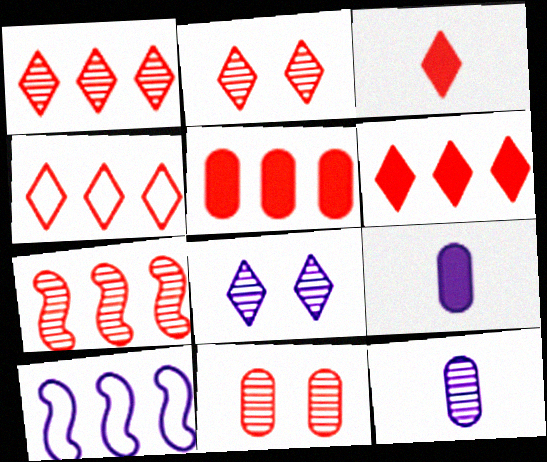[[1, 4, 6], 
[2, 3, 4], 
[4, 5, 7], 
[8, 9, 10]]